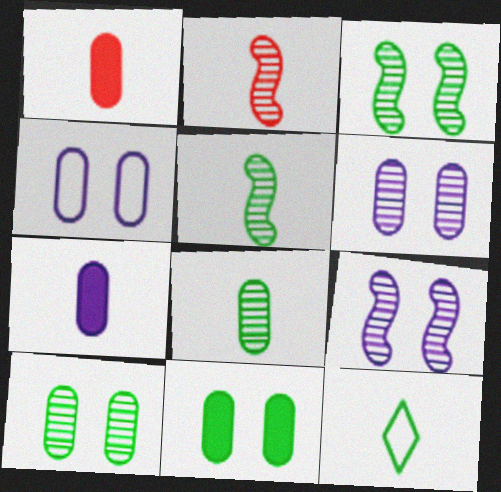[[2, 7, 12]]